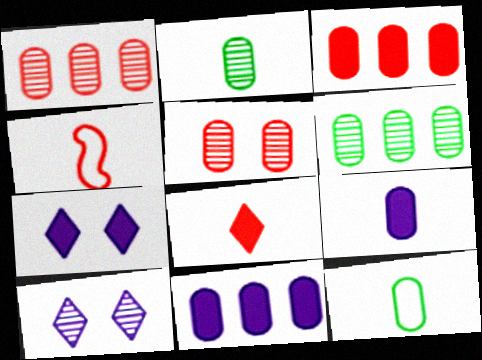[[4, 6, 7], 
[5, 11, 12]]